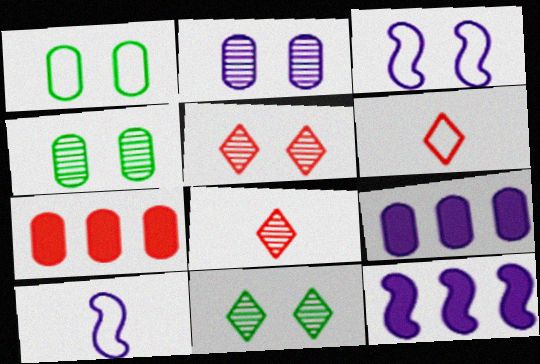[[1, 8, 12], 
[4, 6, 12], 
[7, 10, 11]]